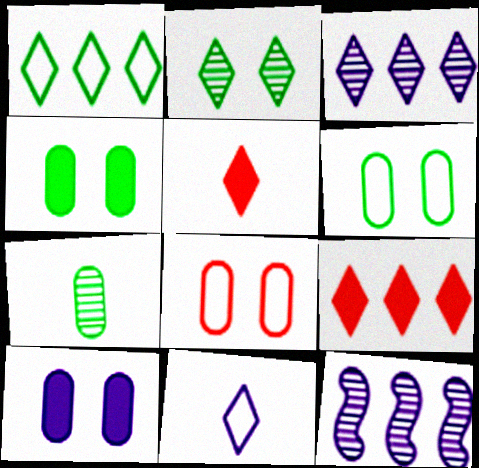[[1, 3, 9], 
[2, 9, 11], 
[5, 6, 12], 
[10, 11, 12]]